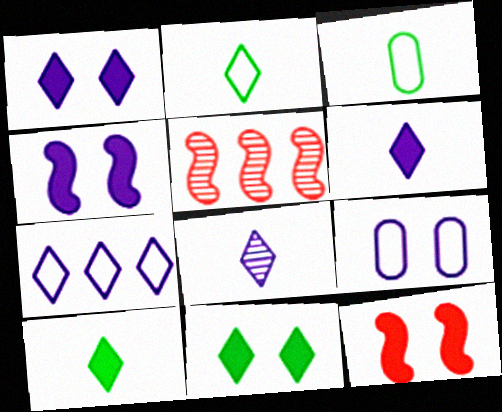[[1, 3, 5], 
[1, 7, 8], 
[5, 9, 10]]